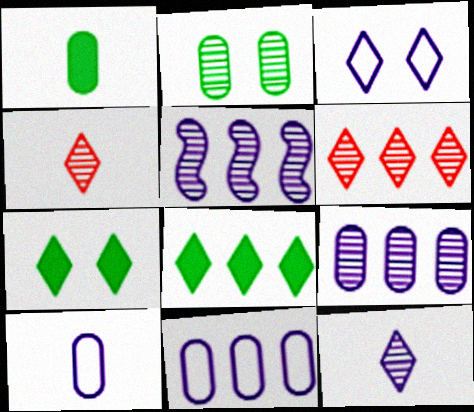[[2, 4, 5], 
[3, 4, 8]]